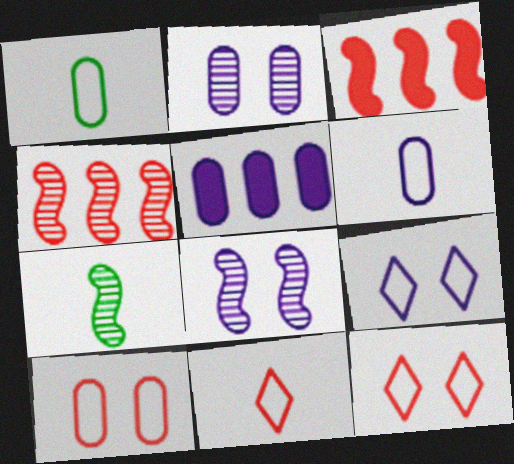[[2, 5, 6], 
[4, 7, 8], 
[5, 7, 12]]